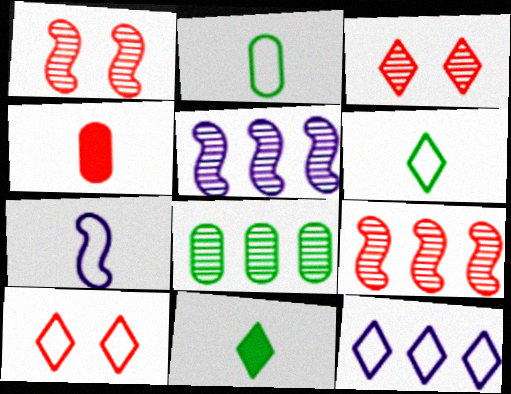[[3, 11, 12], 
[4, 9, 10], 
[6, 10, 12]]